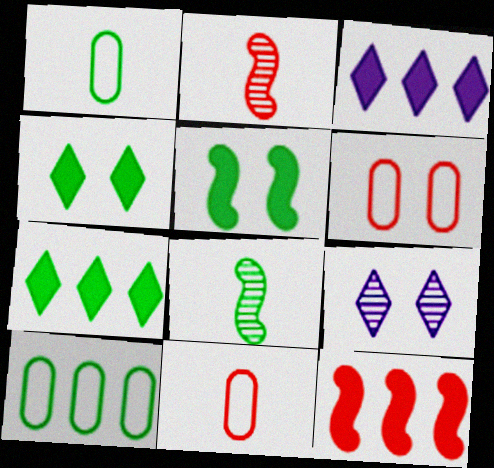[[1, 9, 12], 
[3, 6, 8], 
[4, 8, 10], 
[5, 6, 9]]